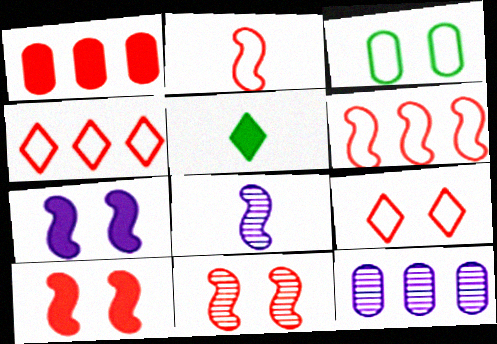[[1, 5, 7]]